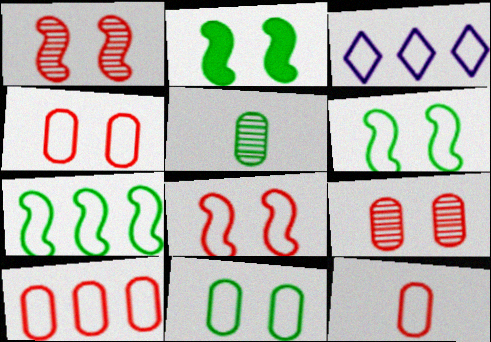[[3, 6, 12], 
[3, 7, 10], 
[4, 10, 12]]